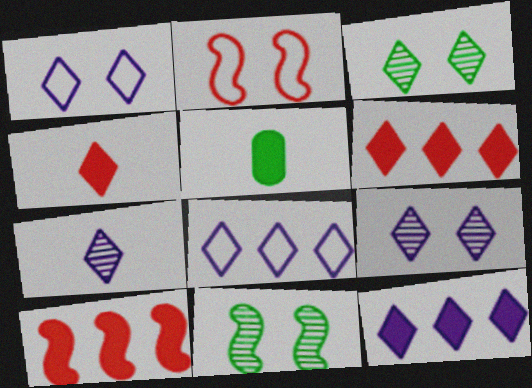[[1, 7, 12], 
[3, 4, 8]]